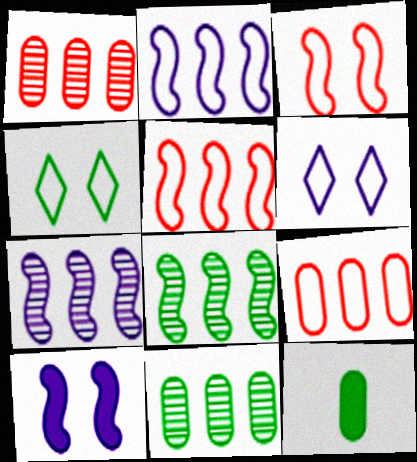[[4, 8, 12]]